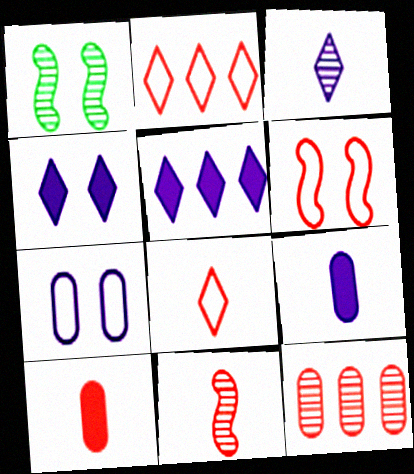[[1, 2, 9], 
[1, 3, 12], 
[8, 10, 11]]